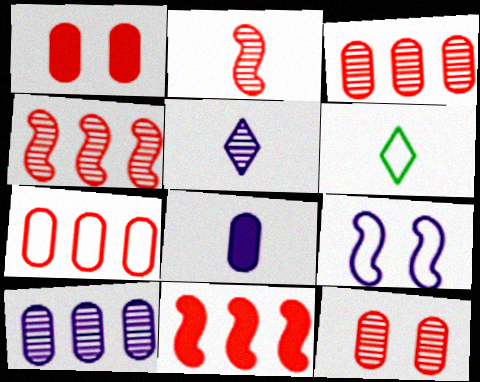[[2, 6, 8], 
[6, 7, 9]]